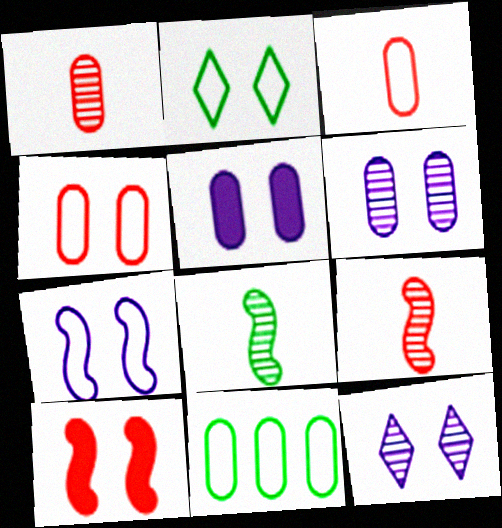[[1, 5, 11], 
[2, 4, 7], 
[2, 6, 10], 
[5, 7, 12]]